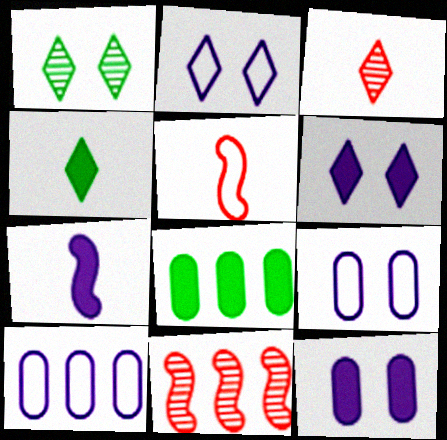[[4, 9, 11]]